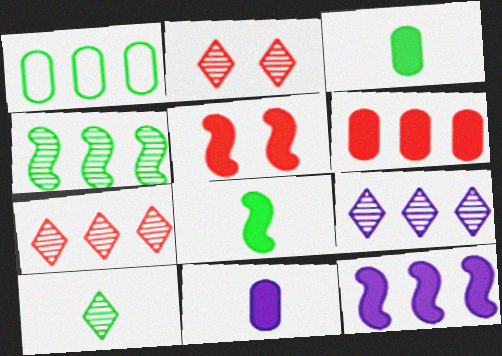[[1, 7, 12], 
[2, 9, 10], 
[5, 8, 12]]